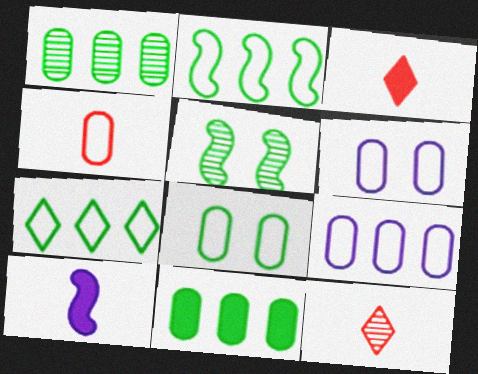[[3, 5, 9], 
[4, 8, 9]]